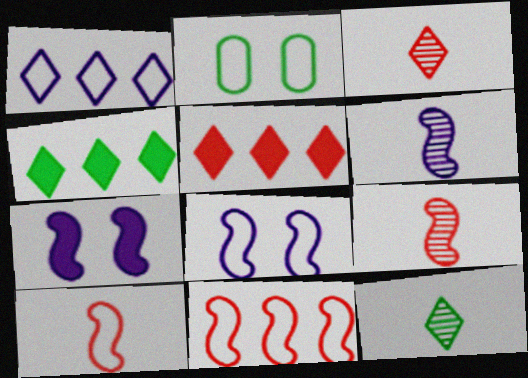[[1, 2, 10], 
[2, 5, 6]]